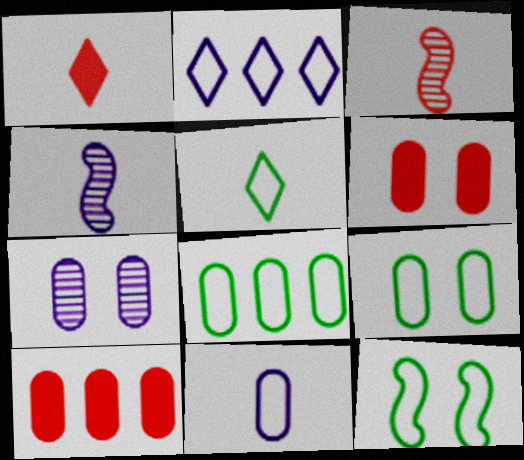[[5, 8, 12], 
[6, 7, 9]]